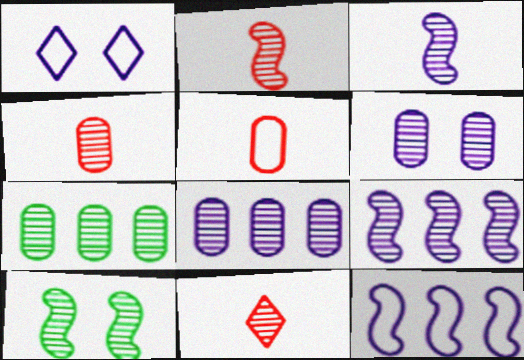[[2, 4, 11], 
[2, 9, 10], 
[4, 6, 7], 
[8, 10, 11]]